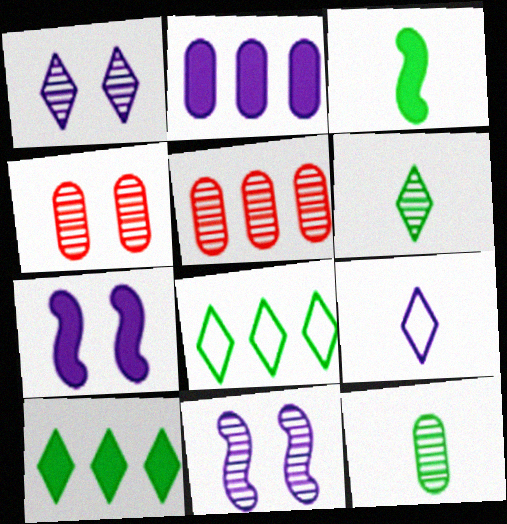[[2, 9, 11], 
[5, 6, 11]]